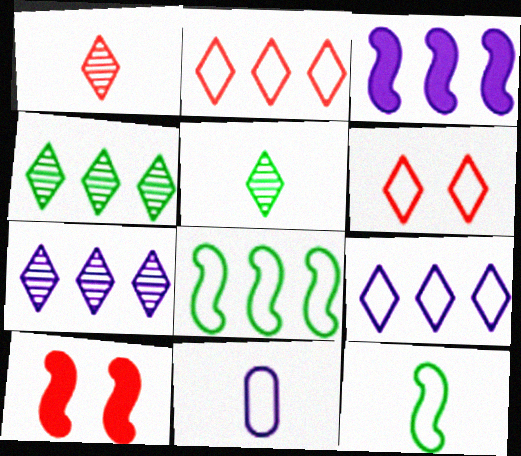[[4, 10, 11], 
[6, 8, 11]]